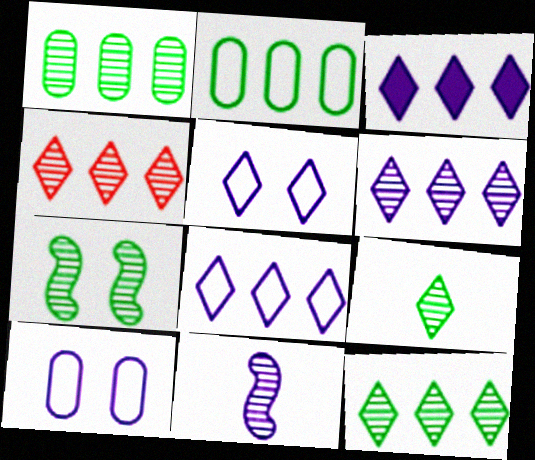[[1, 7, 9], 
[3, 6, 8], 
[3, 10, 11], 
[4, 6, 12]]